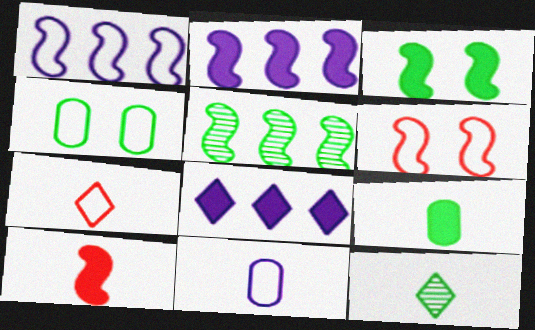[[1, 4, 7], 
[2, 3, 10], 
[10, 11, 12]]